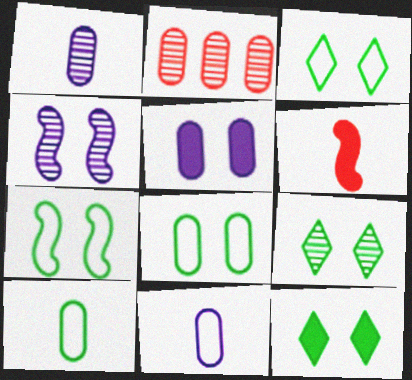[[2, 5, 10], 
[3, 7, 8], 
[3, 9, 12]]